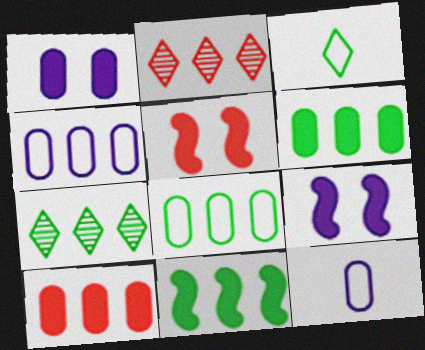[[2, 4, 11], 
[5, 7, 12], 
[7, 8, 11]]